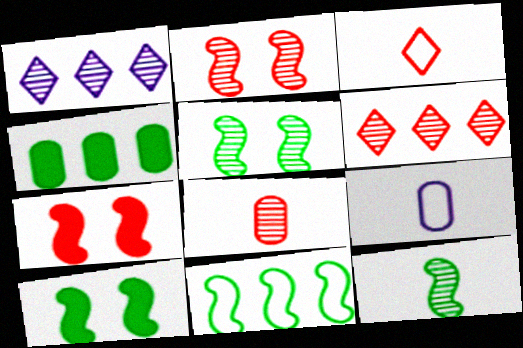[[1, 5, 8], 
[2, 6, 8], 
[6, 9, 10], 
[10, 11, 12]]